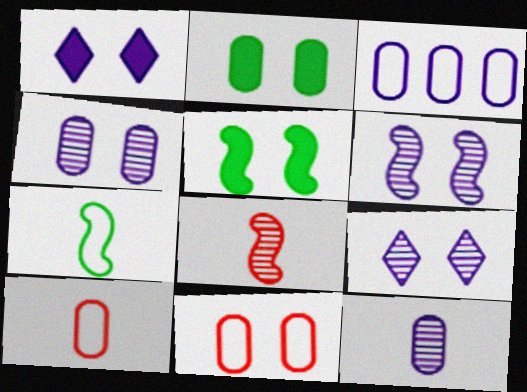[[2, 4, 11], 
[4, 6, 9], 
[5, 9, 11]]